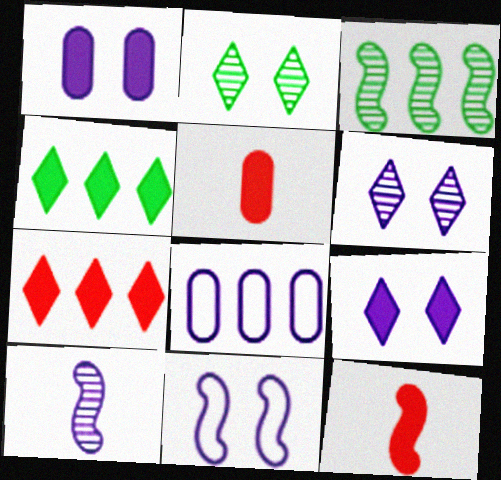[[1, 4, 12], 
[1, 6, 11], 
[2, 8, 12], 
[3, 7, 8], 
[3, 11, 12], 
[8, 9, 10]]